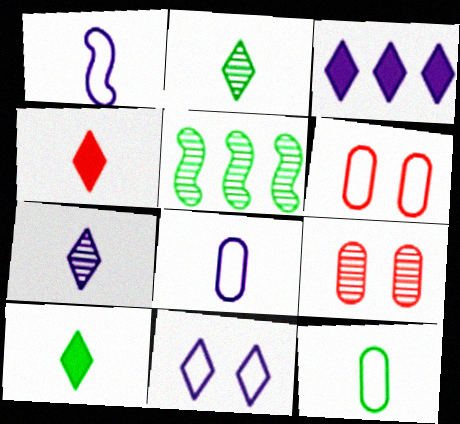[[3, 7, 11], 
[5, 7, 9]]